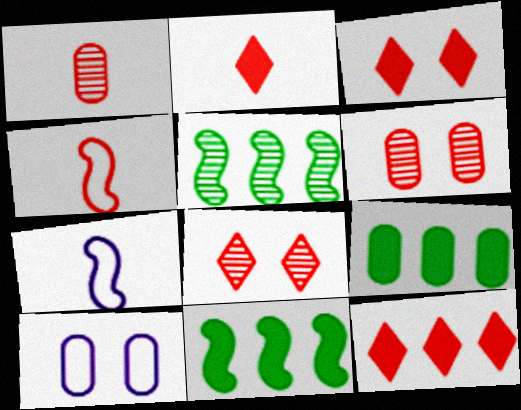[[1, 2, 4], 
[1, 9, 10], 
[2, 3, 12], 
[2, 5, 10], 
[4, 6, 12], 
[7, 8, 9]]